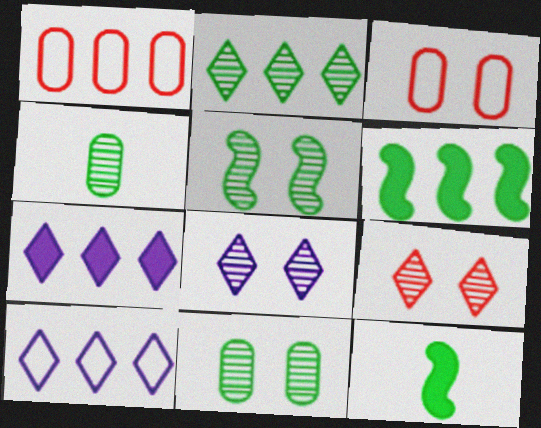[[1, 8, 12], 
[2, 4, 5]]